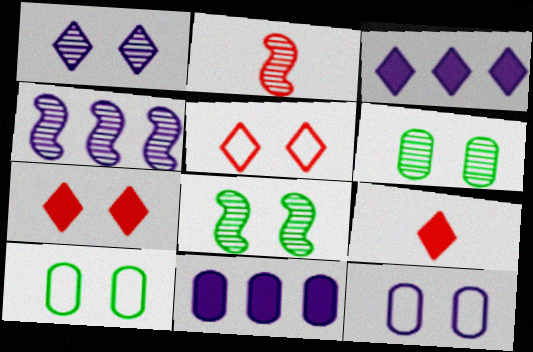[[2, 3, 10], 
[2, 4, 8], 
[4, 9, 10], 
[7, 8, 12]]